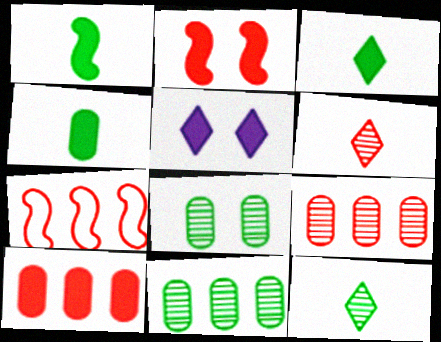[[1, 3, 4], 
[1, 5, 10]]